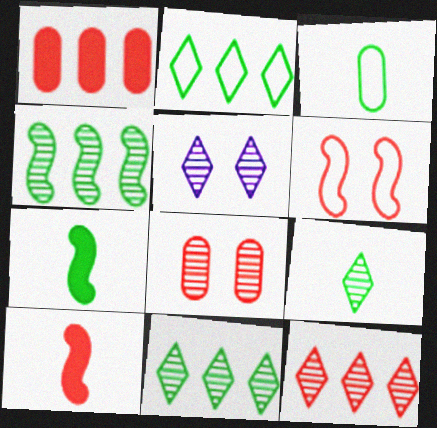[[3, 7, 9], 
[5, 9, 12]]